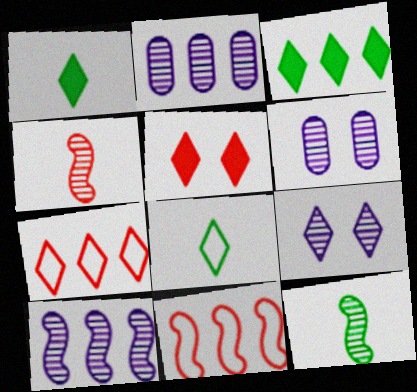[[1, 6, 11], 
[1, 7, 9], 
[2, 3, 11]]